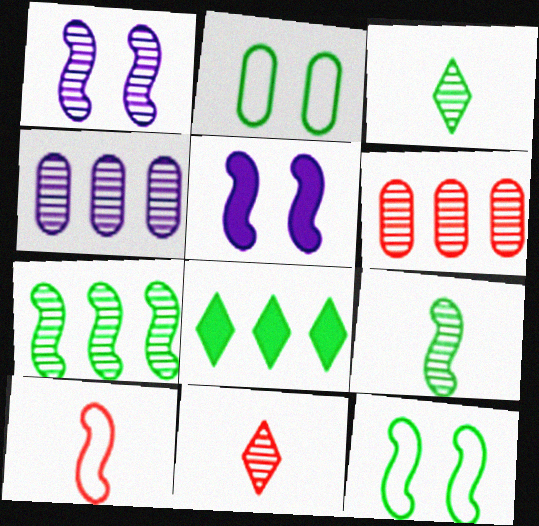[[1, 3, 6], 
[2, 8, 9], 
[5, 7, 10]]